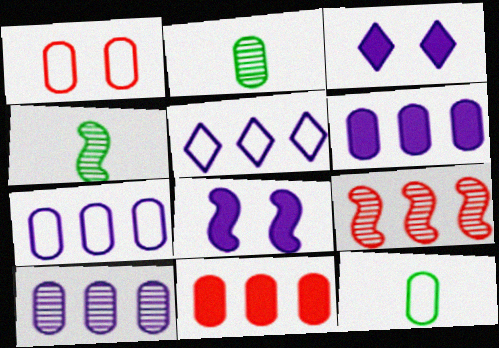[[1, 2, 6], 
[1, 7, 12], 
[3, 9, 12], 
[6, 7, 10]]